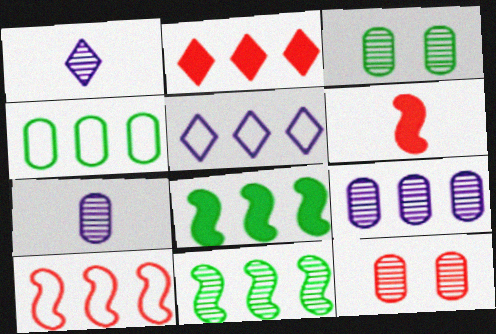[[1, 11, 12], 
[3, 5, 6], 
[4, 5, 10]]